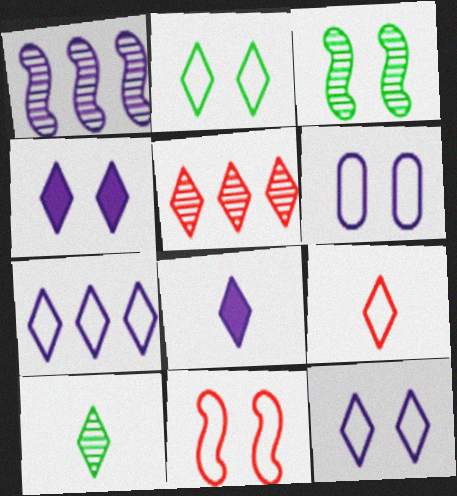[[1, 6, 8], 
[2, 5, 8], 
[2, 6, 11], 
[2, 7, 9], 
[8, 9, 10]]